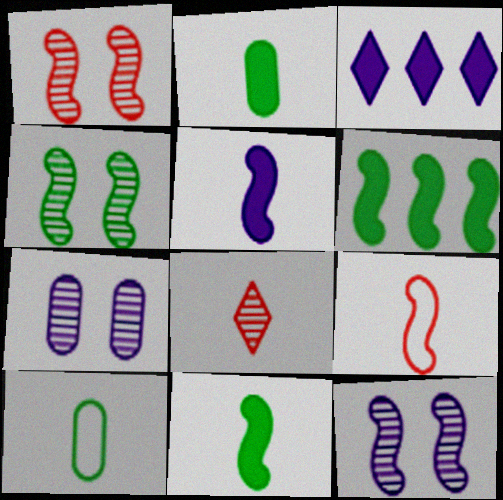[[1, 3, 10], 
[1, 4, 12], 
[5, 8, 10], 
[6, 9, 12]]